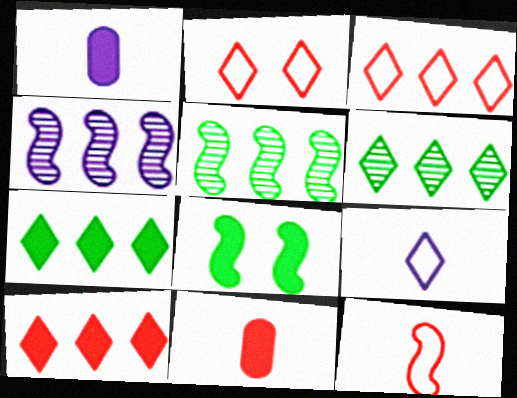[[1, 2, 5], 
[1, 8, 10], 
[4, 8, 12]]